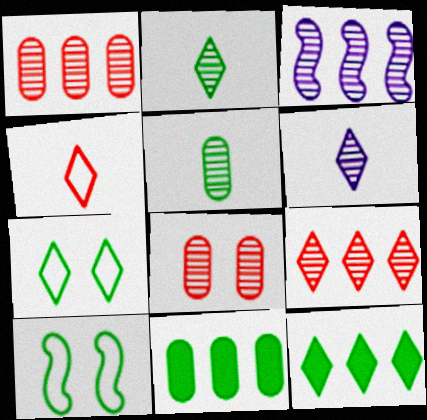[[2, 3, 8], 
[2, 7, 12], 
[2, 10, 11], 
[5, 10, 12]]